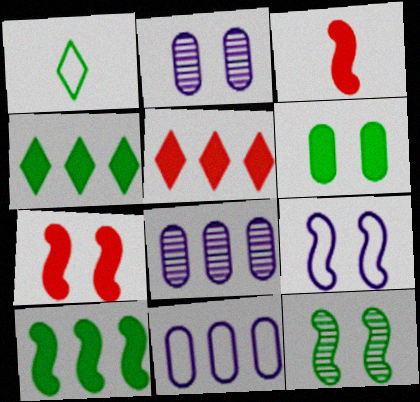[[1, 7, 8], 
[7, 9, 12]]